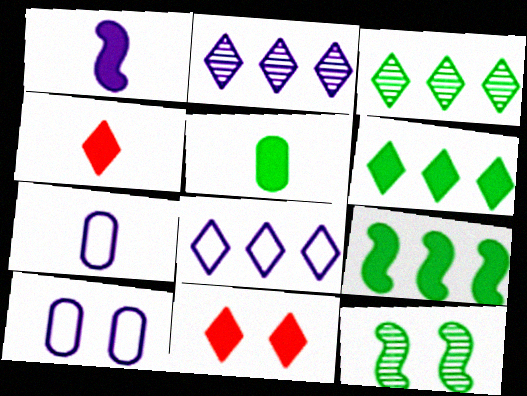[[1, 2, 10], 
[1, 4, 5], 
[10, 11, 12]]